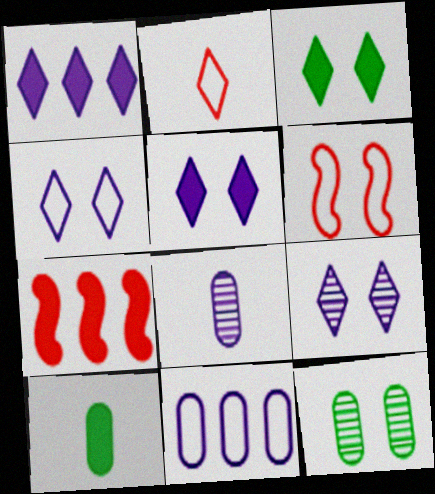[[4, 5, 9], 
[5, 6, 12], 
[5, 7, 10]]